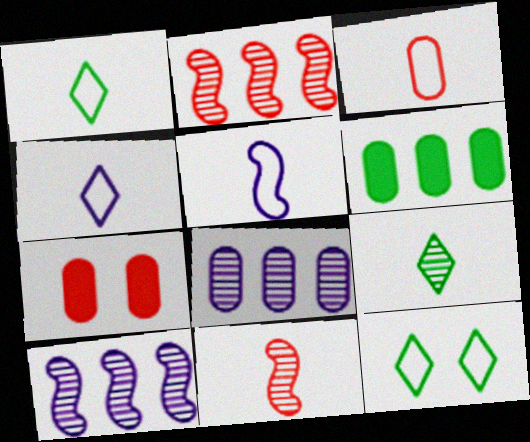[[1, 3, 5], 
[1, 7, 10]]